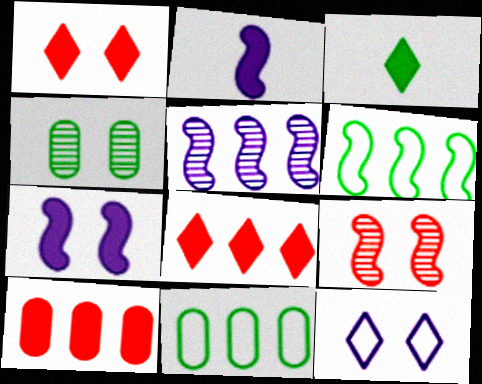[[2, 6, 9], 
[3, 4, 6], 
[3, 7, 10], 
[5, 8, 11]]